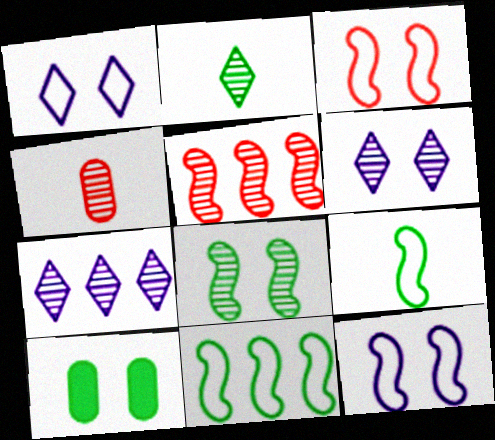[[2, 10, 11], 
[3, 6, 10], 
[4, 7, 8]]